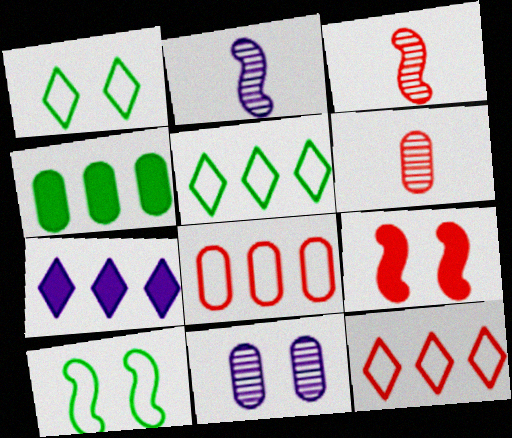[[1, 9, 11], 
[6, 7, 10], 
[6, 9, 12]]